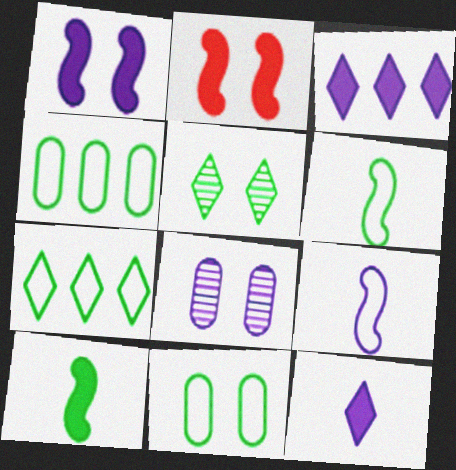[[3, 8, 9], 
[4, 5, 10], 
[6, 7, 11]]